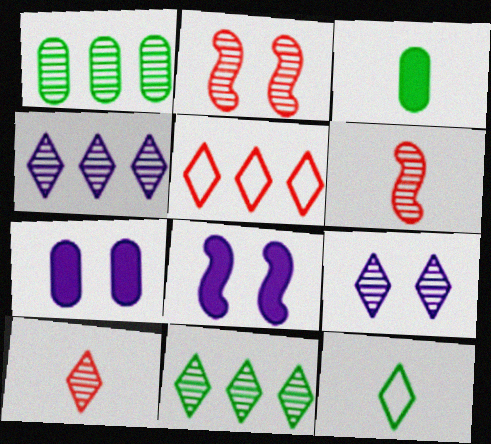[[1, 6, 9], 
[9, 10, 11]]